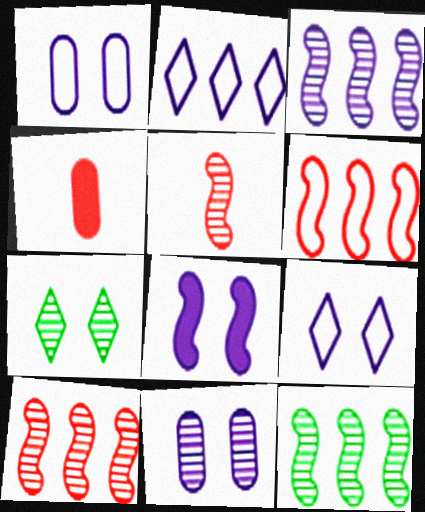[[3, 10, 12], 
[4, 9, 12], 
[8, 9, 11]]